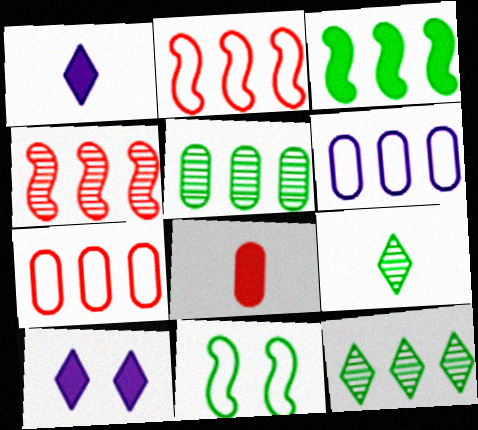[[3, 8, 10]]